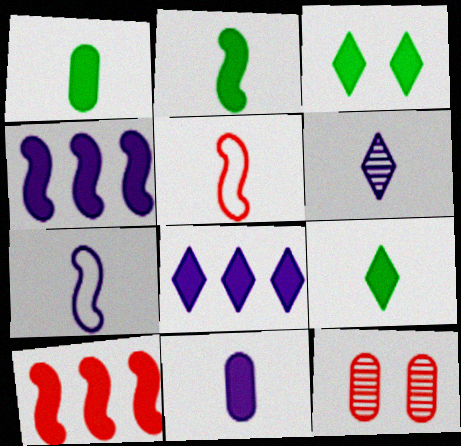[[1, 2, 9], 
[1, 5, 6], 
[3, 10, 11], 
[6, 7, 11]]